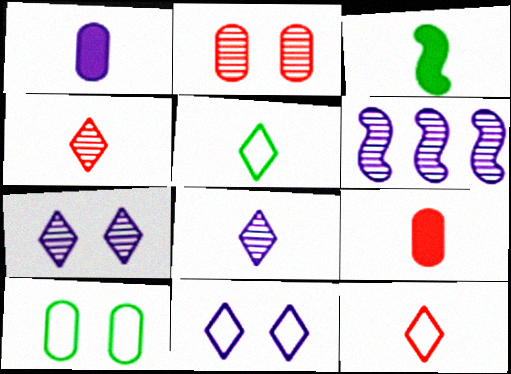[[1, 6, 11]]